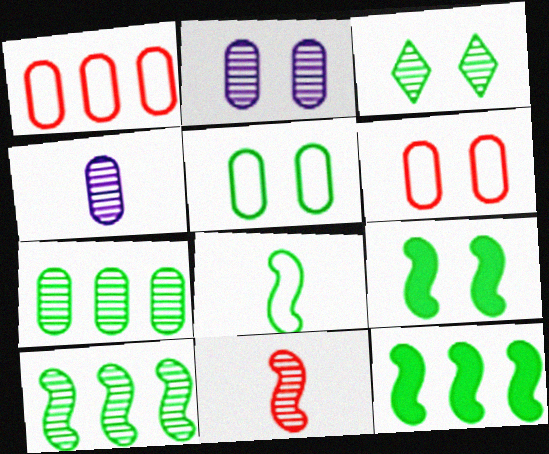[[3, 5, 9], 
[8, 9, 10]]